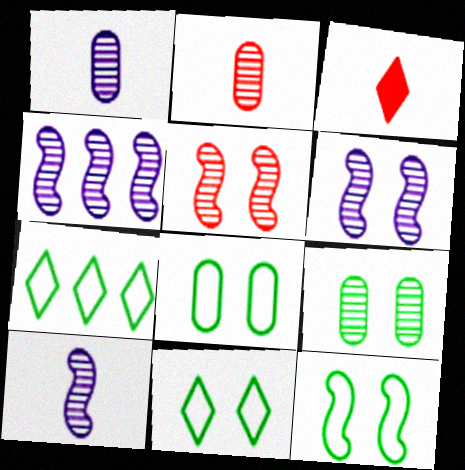[[3, 4, 8], 
[4, 6, 10], 
[8, 11, 12]]